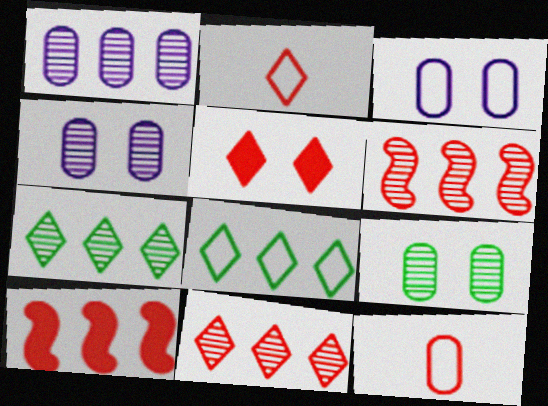[[1, 6, 7], 
[1, 8, 10], 
[2, 5, 11], 
[5, 6, 12]]